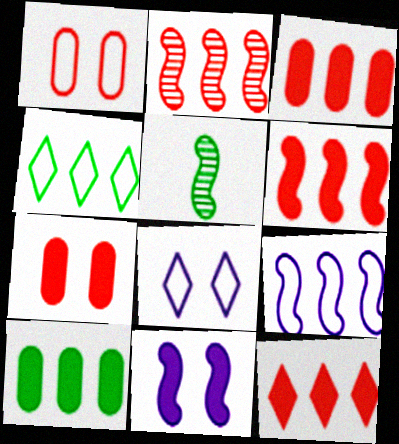[[3, 5, 8], 
[3, 6, 12]]